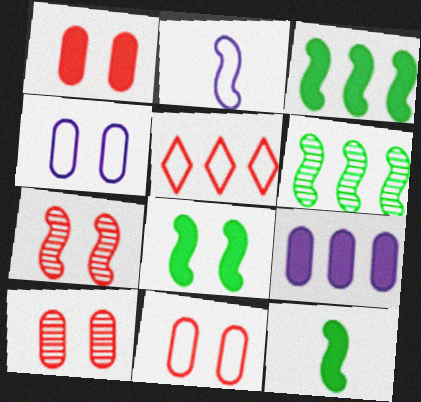[[1, 10, 11], 
[2, 3, 7], 
[3, 8, 12], 
[5, 6, 9]]